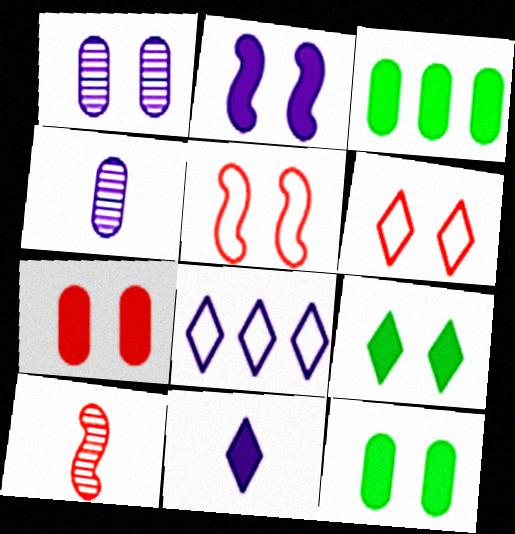[[1, 5, 9], 
[2, 4, 8], 
[2, 7, 9], 
[8, 10, 12]]